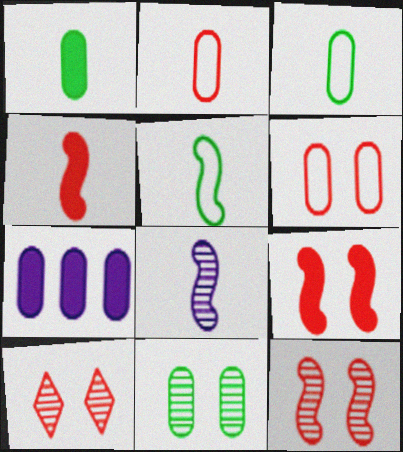[[2, 7, 11], 
[4, 5, 8], 
[5, 7, 10], 
[6, 9, 10]]